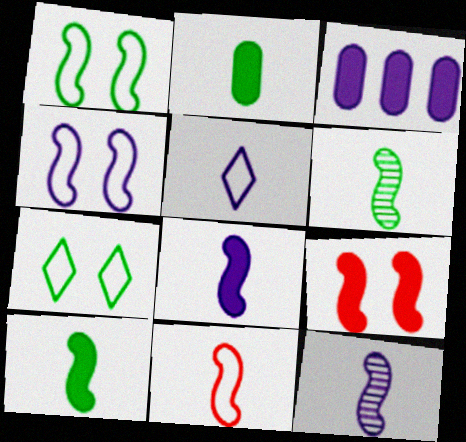[[6, 8, 11], 
[10, 11, 12]]